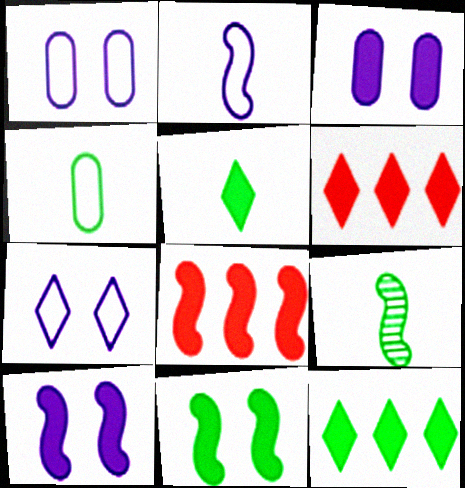[[1, 6, 9], 
[3, 5, 8], 
[4, 5, 9]]